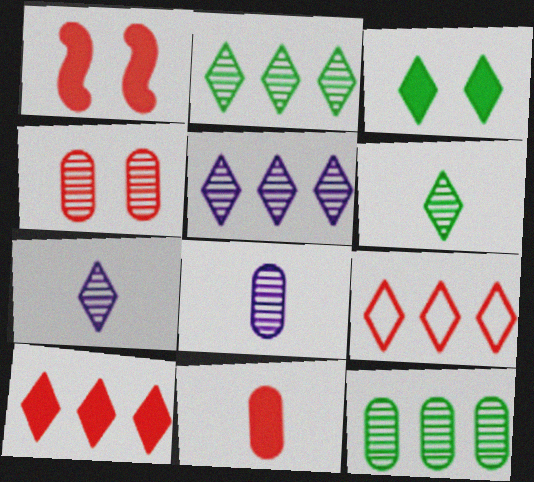[[1, 10, 11], 
[3, 7, 9], 
[4, 8, 12]]